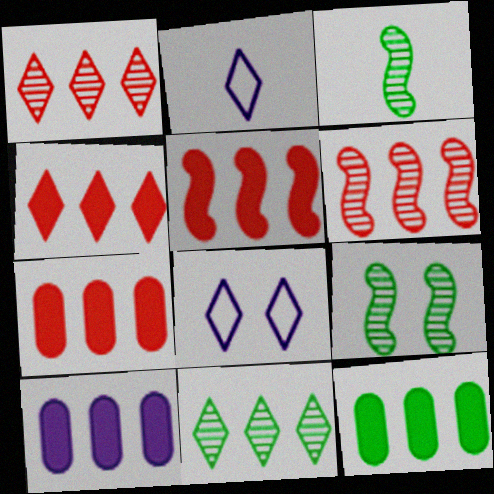[[2, 7, 9], 
[3, 7, 8], 
[4, 5, 7], 
[7, 10, 12]]